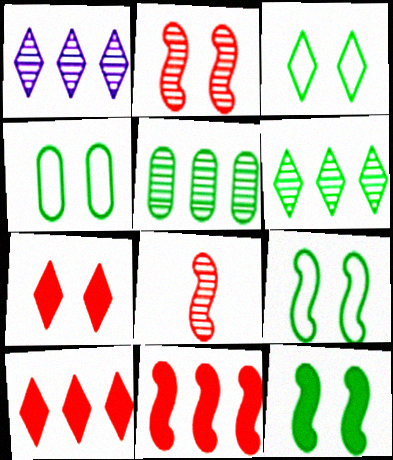[[3, 4, 9]]